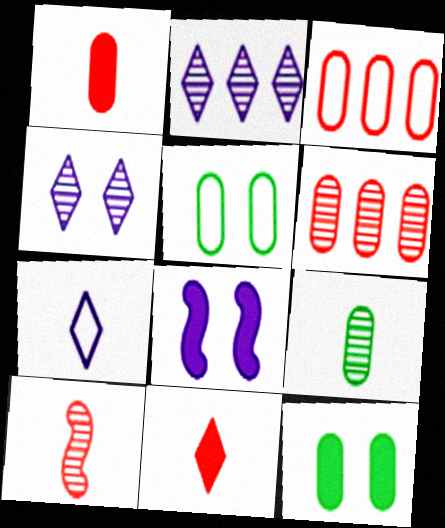[]